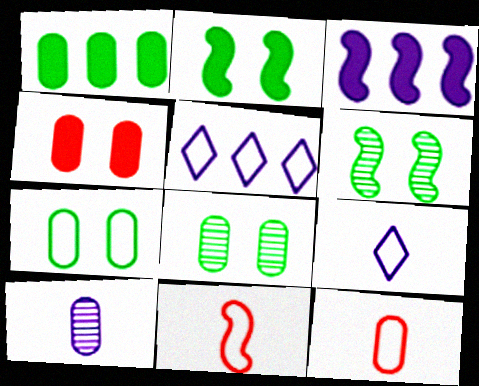[[3, 6, 11], 
[5, 7, 11]]